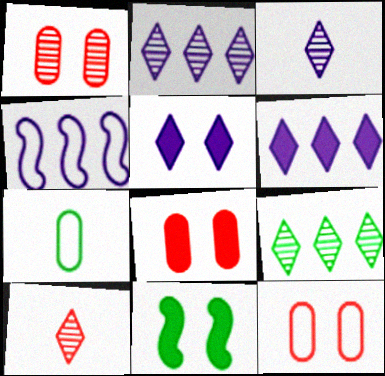[[1, 8, 12], 
[5, 8, 11], 
[7, 9, 11]]